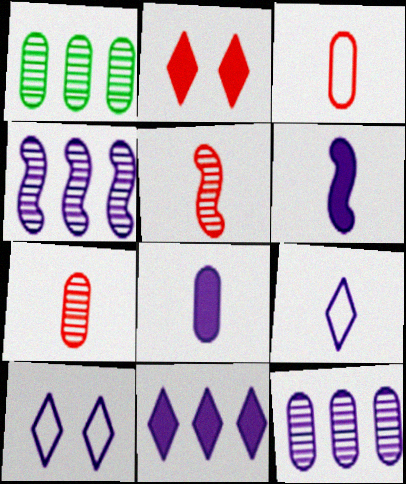[[4, 8, 10], 
[6, 10, 12]]